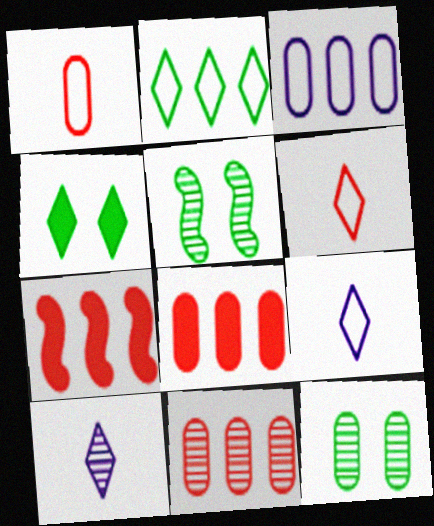[[5, 8, 9], 
[5, 10, 11], 
[7, 9, 12]]